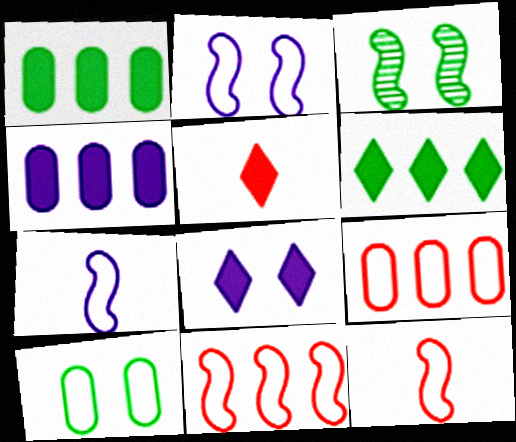[[5, 6, 8]]